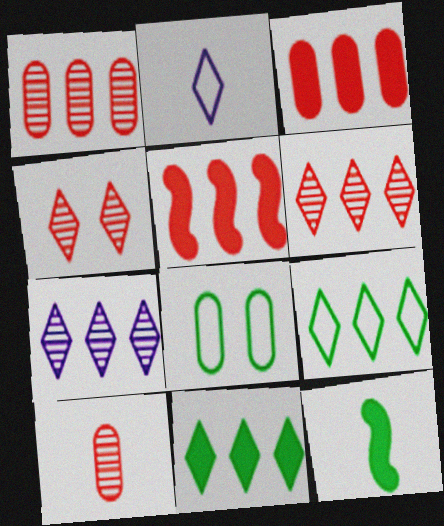[[2, 4, 11], 
[2, 10, 12]]